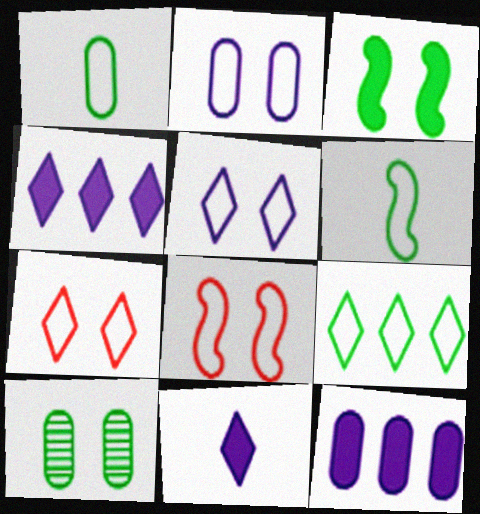[]